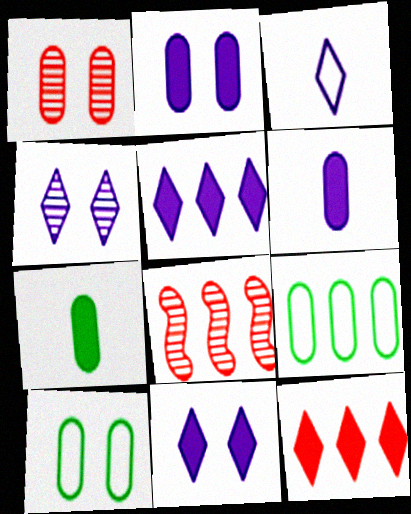[[1, 2, 10], 
[1, 6, 9], 
[3, 4, 5], 
[5, 8, 9]]